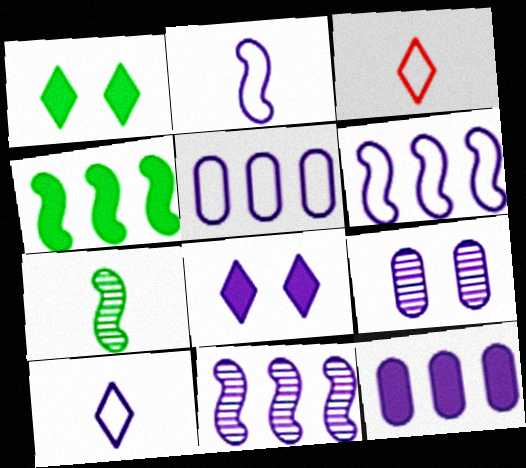[[3, 4, 9]]